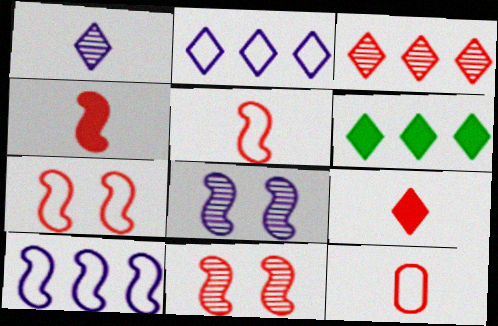[[2, 3, 6], 
[6, 8, 12]]